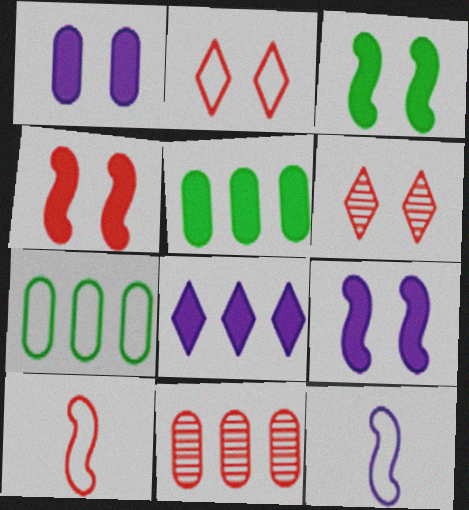[[2, 7, 12], 
[3, 4, 9], 
[5, 6, 12]]